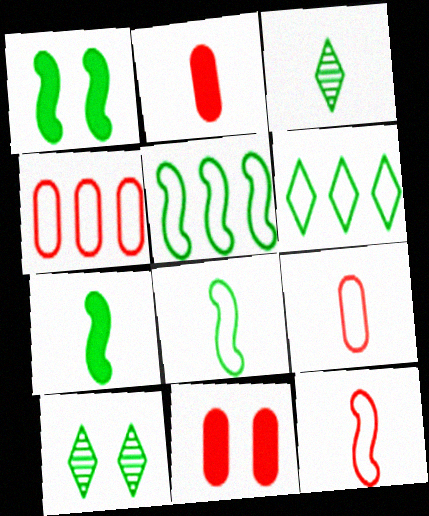[]